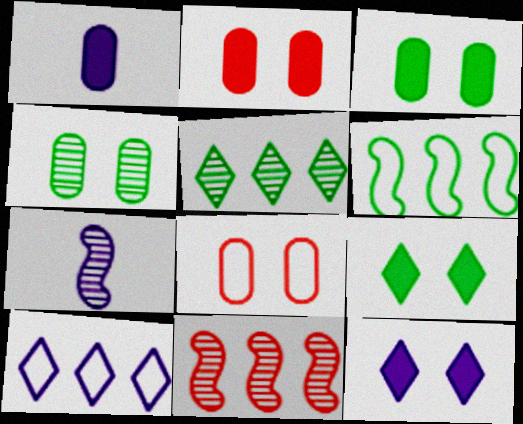[]